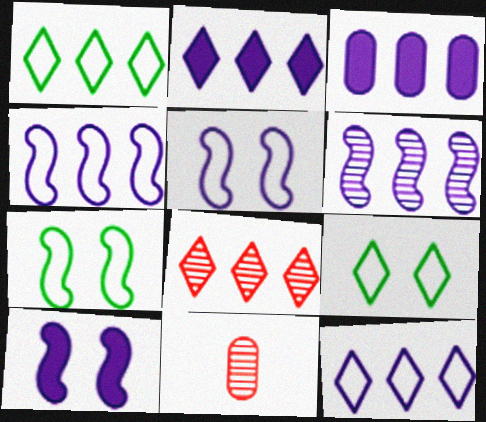[[1, 2, 8], 
[1, 10, 11], 
[2, 7, 11], 
[3, 6, 12]]